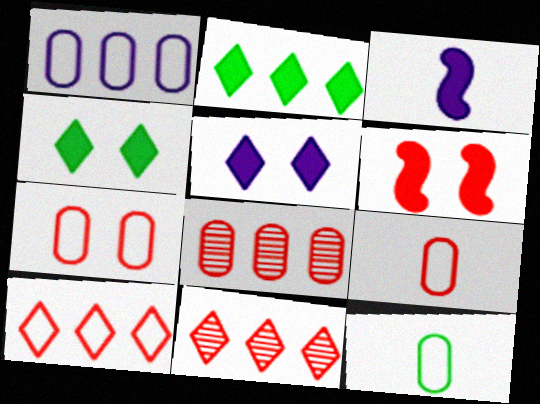[[1, 7, 12], 
[6, 9, 11]]